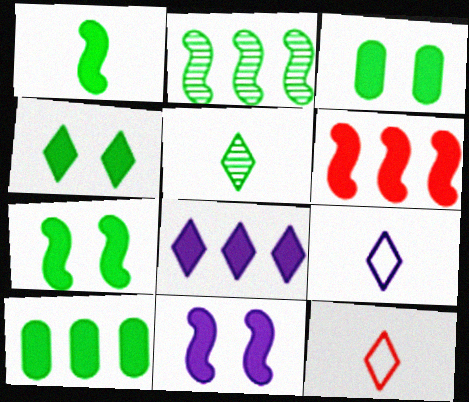[[1, 4, 10], 
[1, 6, 11], 
[3, 4, 7], 
[6, 8, 10]]